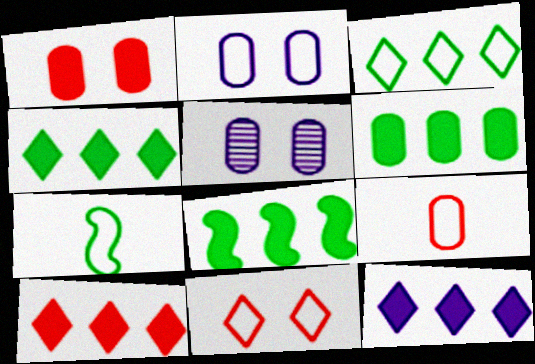[[4, 6, 8], 
[4, 10, 12], 
[5, 6, 9], 
[5, 7, 10]]